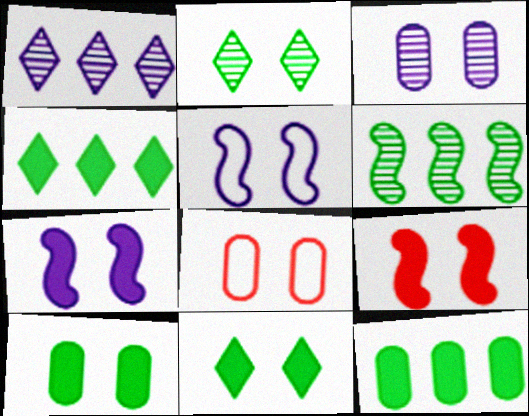[[2, 7, 8], 
[3, 8, 10]]